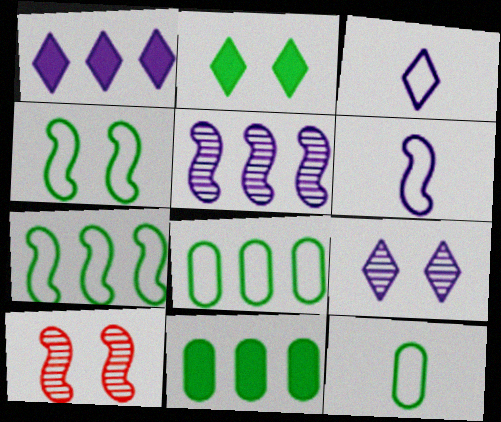[[1, 3, 9], 
[1, 10, 12], 
[3, 10, 11]]